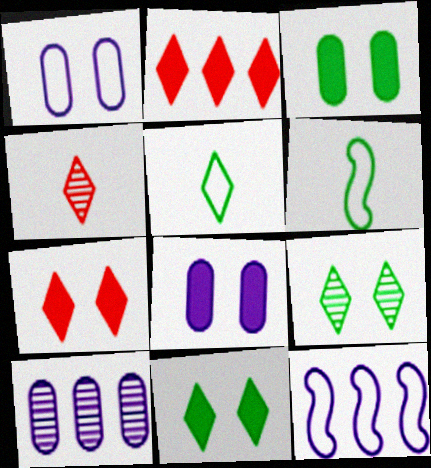[[3, 4, 12], 
[6, 7, 10]]